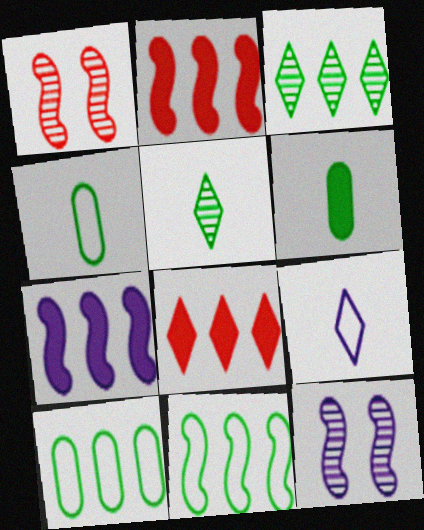[[4, 8, 12]]